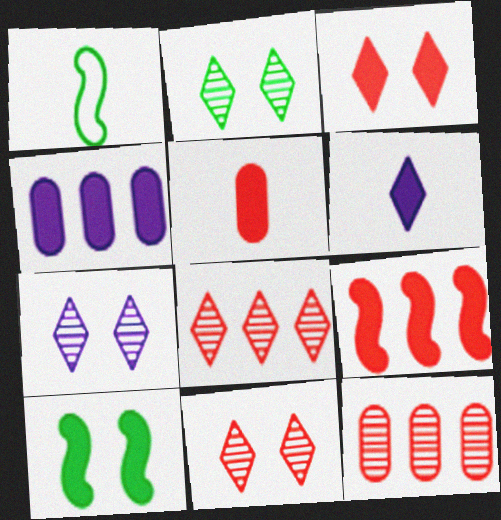[[1, 4, 11], 
[2, 7, 11], 
[3, 5, 9]]